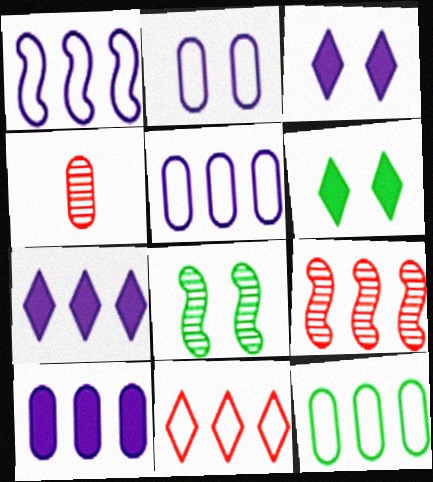[[1, 4, 6], 
[1, 11, 12], 
[7, 9, 12]]